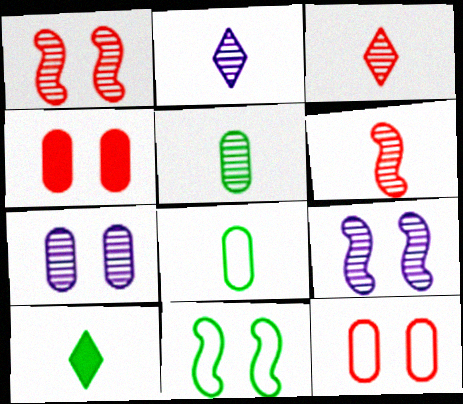[[2, 5, 6]]